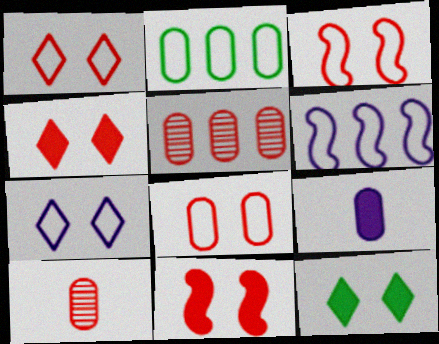[[1, 3, 8], 
[6, 10, 12]]